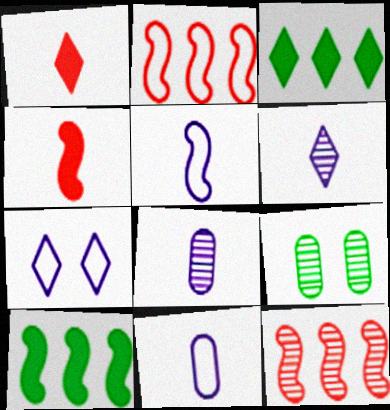[[6, 9, 12]]